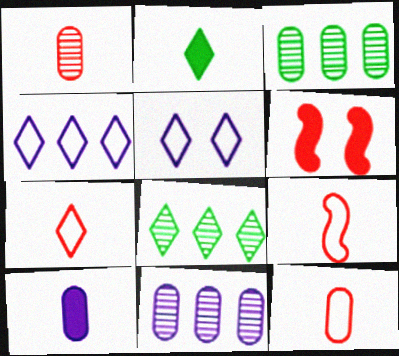[[7, 9, 12]]